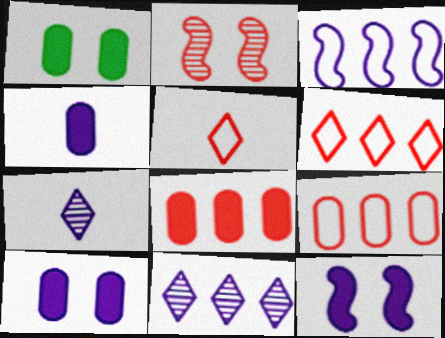[[1, 4, 8], 
[2, 5, 8], 
[3, 7, 10]]